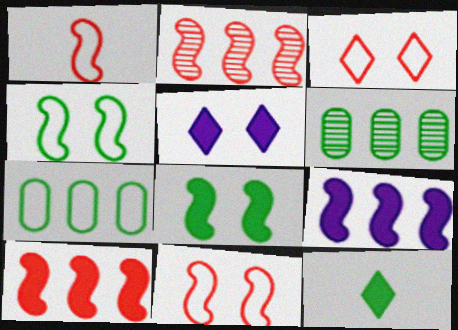[[1, 5, 6], 
[4, 6, 12]]